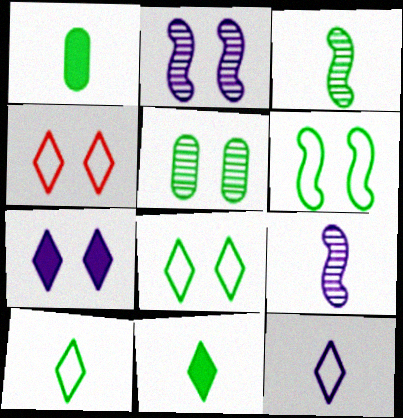[[1, 3, 10]]